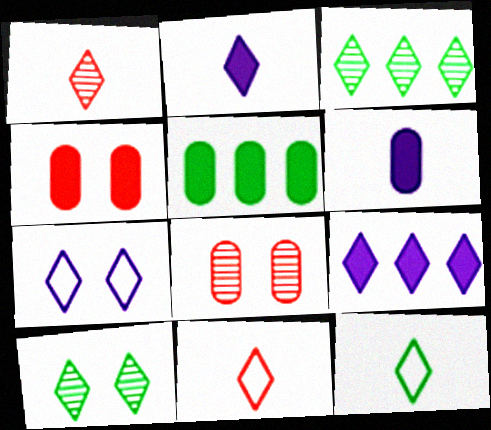[[1, 2, 12], 
[4, 5, 6], 
[9, 10, 11]]